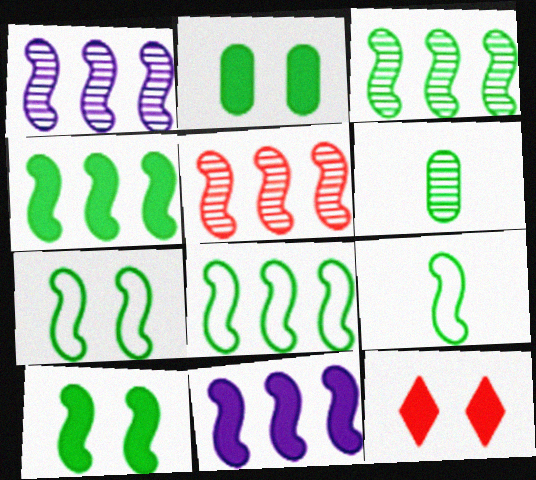[[1, 3, 5], 
[3, 4, 8], 
[3, 9, 10], 
[5, 8, 11], 
[7, 8, 9]]